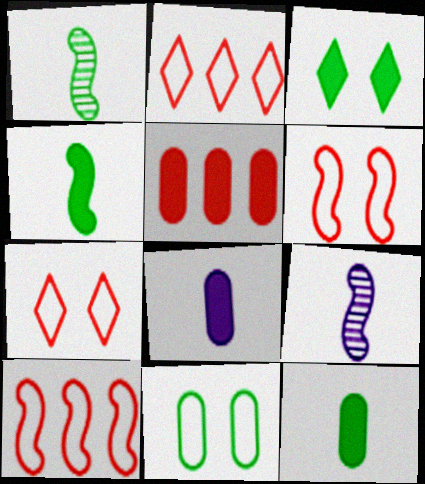[]